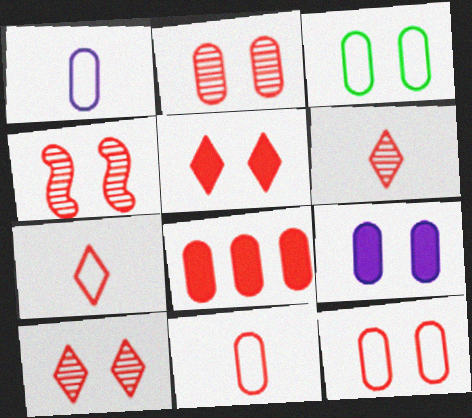[[2, 3, 9], 
[2, 4, 10], 
[2, 8, 11], 
[4, 5, 12], 
[4, 7, 8]]